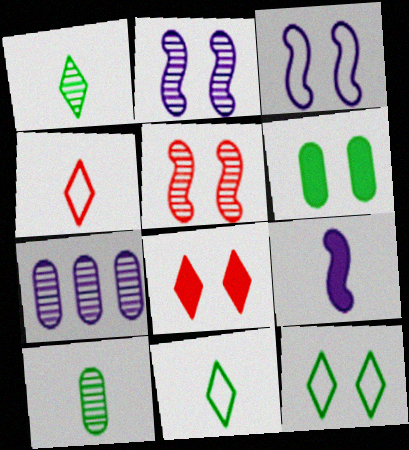[[1, 5, 7], 
[4, 9, 10]]